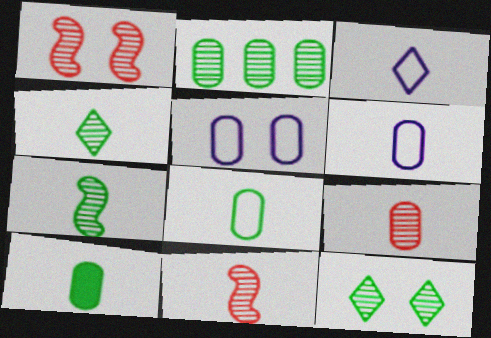[[2, 7, 12], 
[3, 10, 11], 
[6, 9, 10]]